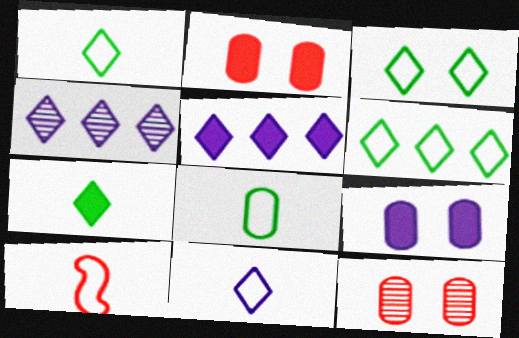[[1, 3, 6], 
[8, 10, 11]]